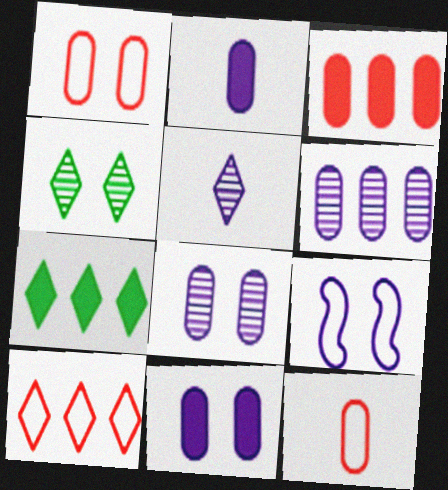[]